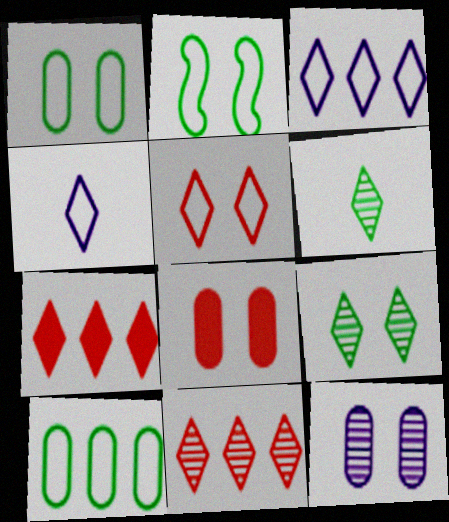[[1, 8, 12], 
[4, 7, 9]]